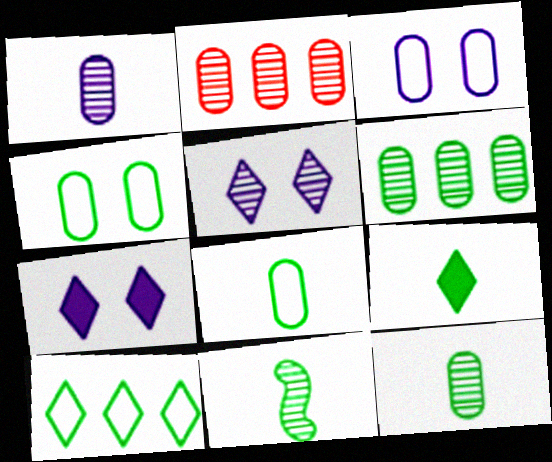[[2, 5, 11], 
[8, 9, 11]]